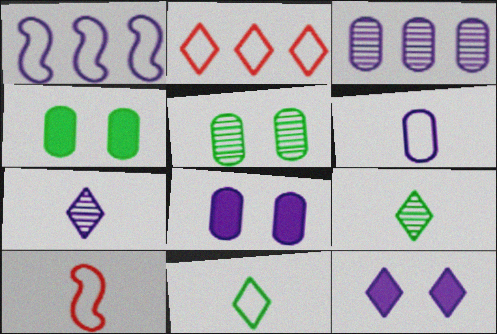[[1, 7, 8], 
[2, 9, 12], 
[3, 6, 8], 
[6, 10, 11]]